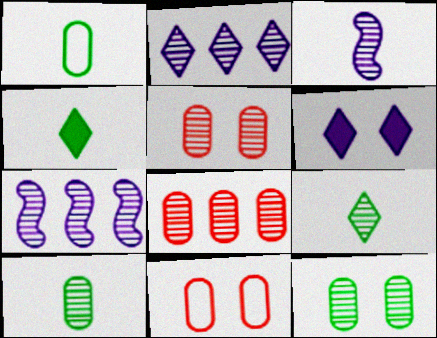[[4, 7, 11], 
[5, 7, 9]]